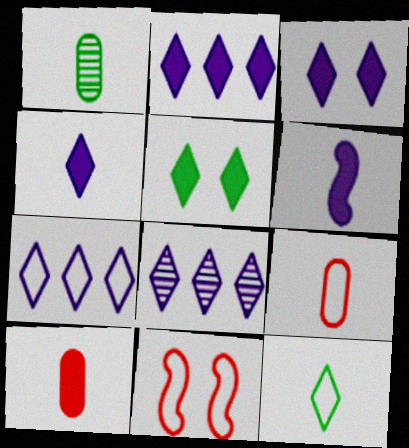[[1, 2, 11], 
[2, 3, 4], 
[2, 7, 8]]